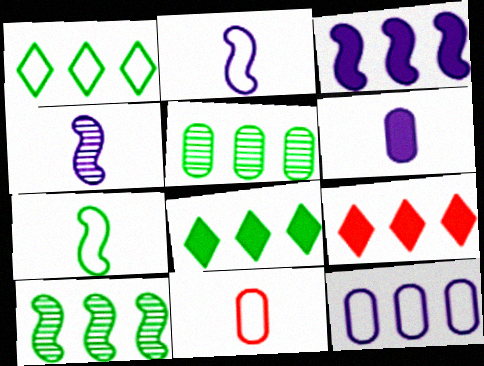[[9, 10, 12]]